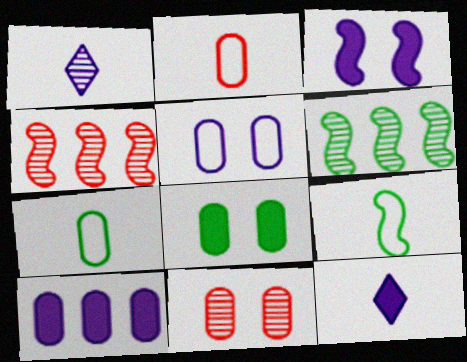[[1, 6, 11], 
[3, 4, 9], 
[3, 10, 12], 
[5, 8, 11], 
[7, 10, 11]]